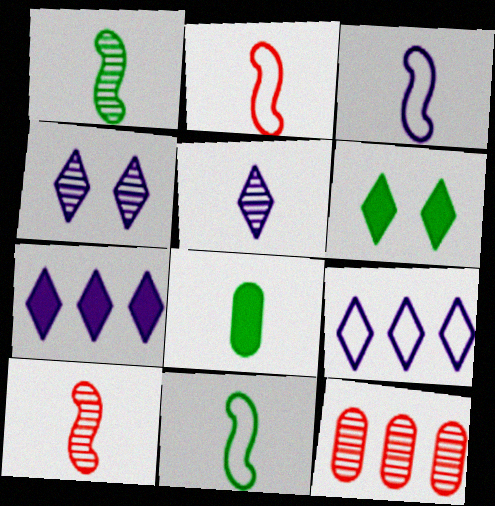[[1, 4, 12], 
[2, 3, 11], 
[2, 5, 8], 
[3, 6, 12]]